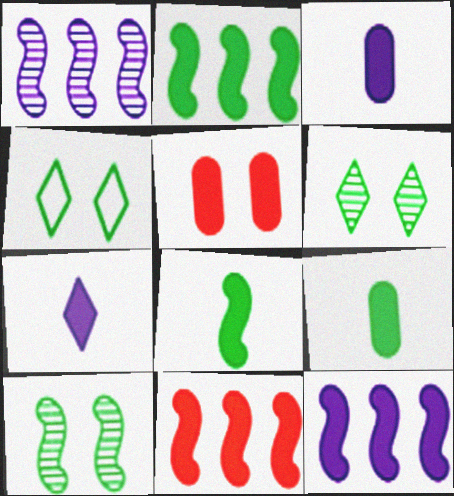[[2, 5, 7], 
[2, 11, 12]]